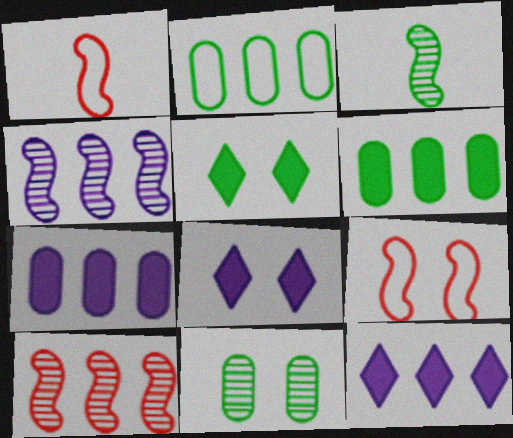[[1, 11, 12], 
[2, 3, 5], 
[2, 10, 12], 
[8, 9, 11]]